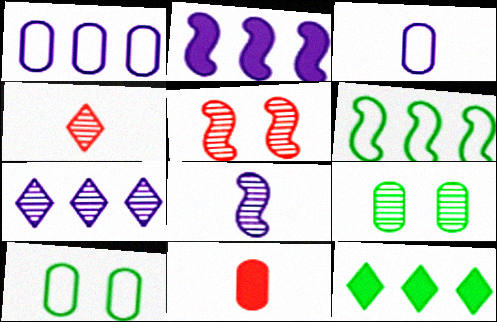[[1, 2, 7], 
[1, 9, 11], 
[2, 4, 10], 
[3, 5, 12]]